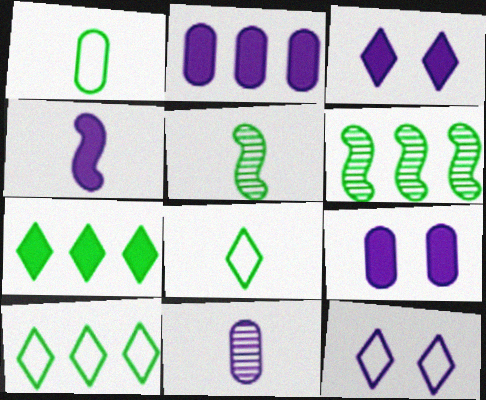[[2, 3, 4]]